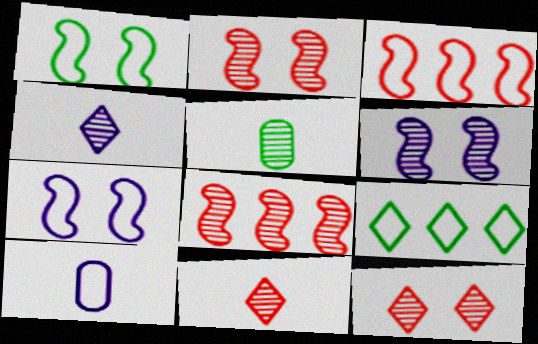[]